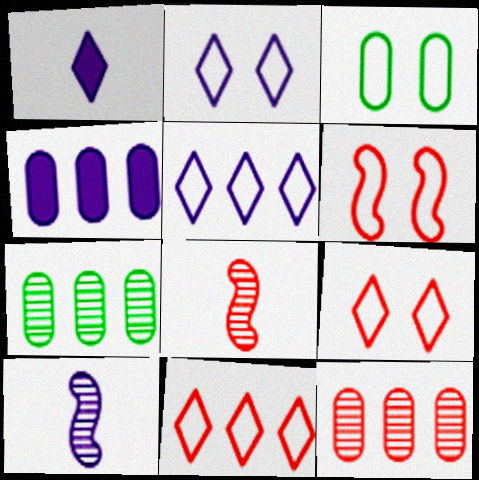[[1, 6, 7], 
[2, 3, 6], 
[2, 4, 10]]